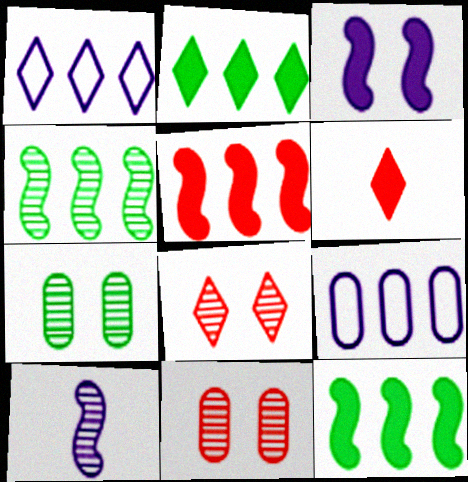[]